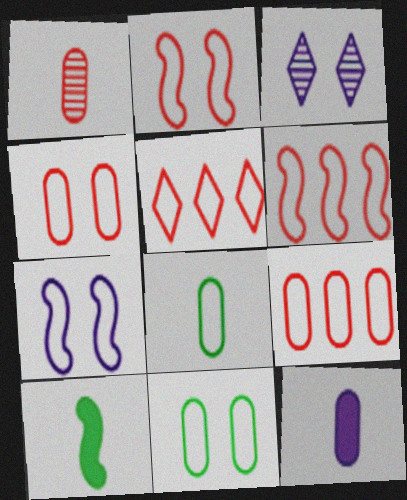[[1, 8, 12], 
[3, 9, 10], 
[5, 6, 9], 
[5, 7, 8]]